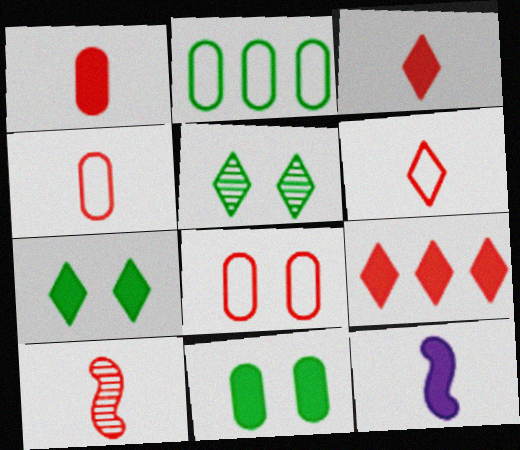[[1, 6, 10], 
[3, 4, 10], 
[8, 9, 10], 
[9, 11, 12]]